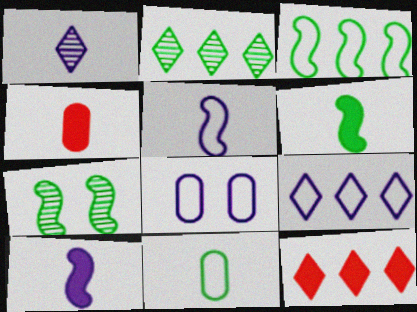[[2, 9, 12], 
[3, 6, 7], 
[4, 7, 9], 
[5, 8, 9]]